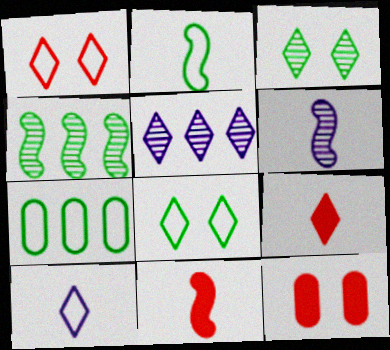[[2, 5, 12], 
[2, 6, 11], 
[2, 7, 8], 
[4, 10, 12], 
[5, 8, 9]]